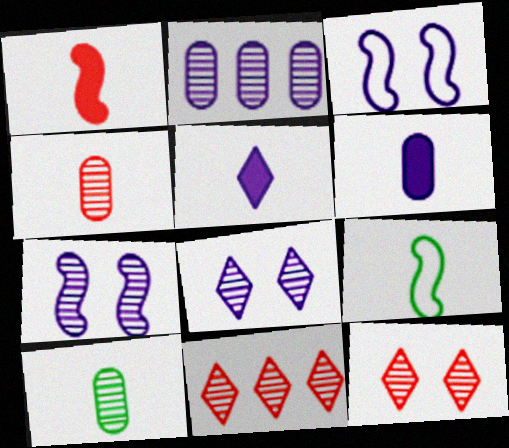[[2, 3, 5], 
[4, 5, 9], 
[7, 10, 11]]